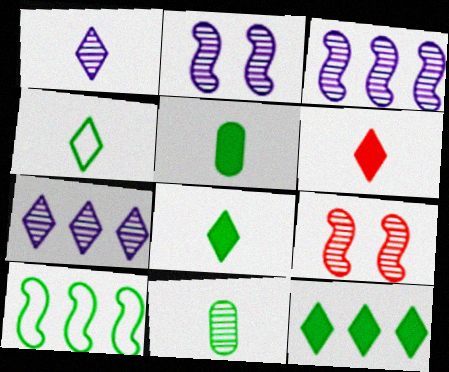[[1, 4, 6], 
[7, 9, 11]]